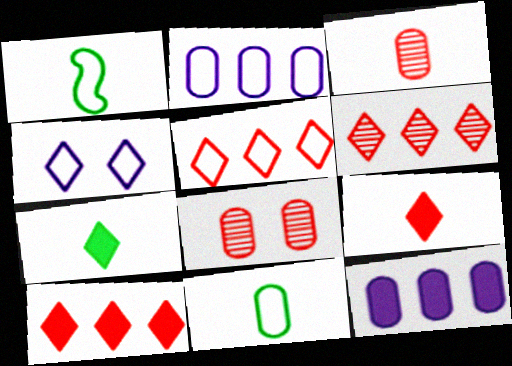[[4, 6, 7], 
[5, 6, 10], 
[8, 11, 12]]